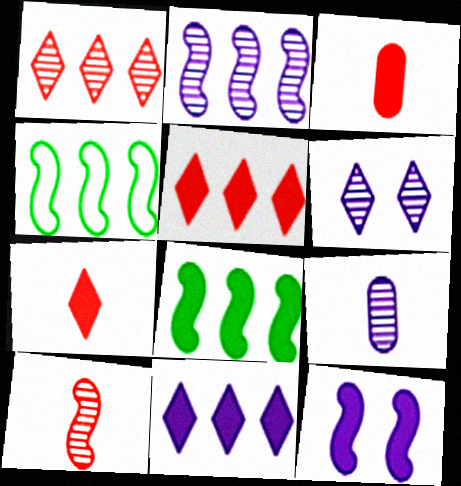[[2, 6, 9], 
[3, 4, 6], 
[4, 10, 12]]